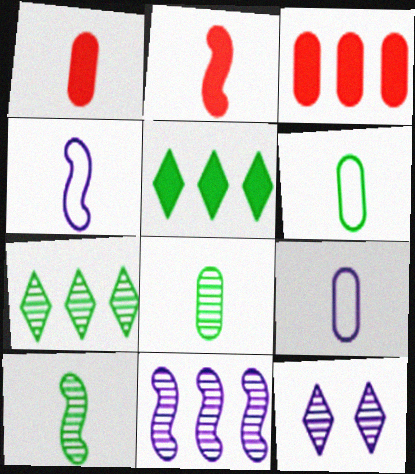[[1, 8, 9], 
[2, 4, 10]]